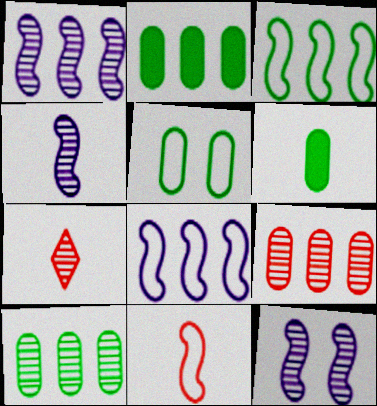[[1, 4, 12], 
[5, 6, 10], 
[7, 10, 12]]